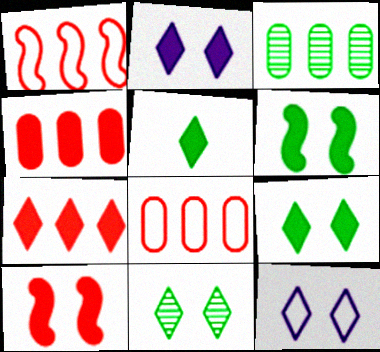[[2, 5, 7]]